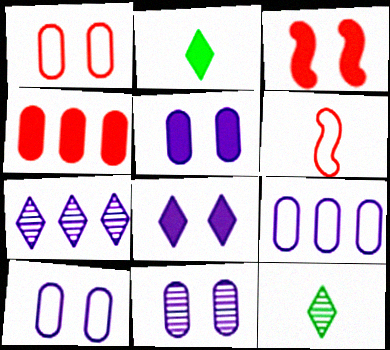[[3, 9, 12], 
[5, 10, 11]]